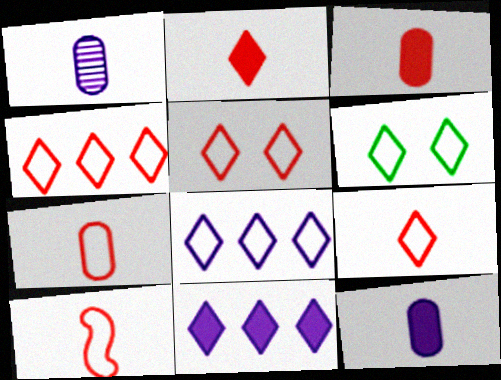[[4, 5, 9], 
[6, 8, 9], 
[7, 9, 10]]